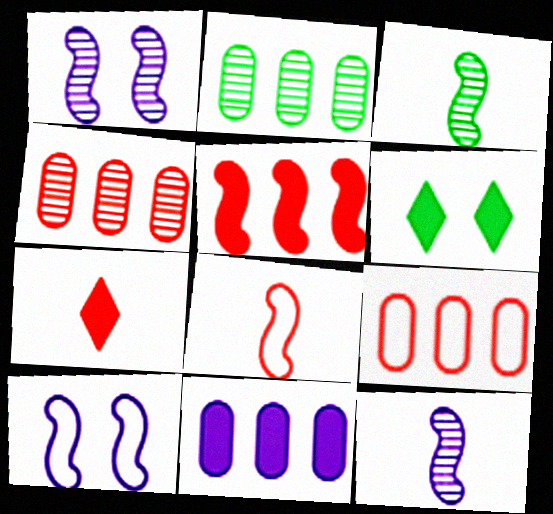[[2, 7, 10], 
[2, 9, 11], 
[3, 5, 10], 
[6, 9, 12]]